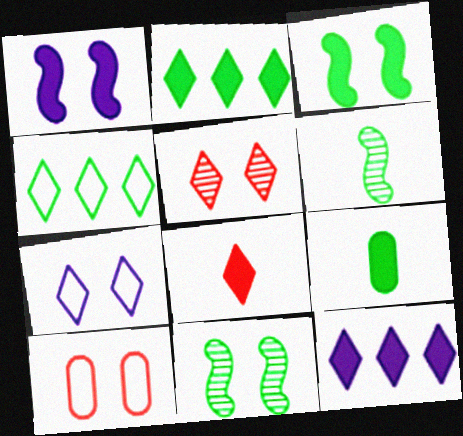[[2, 3, 9], 
[4, 9, 11], 
[6, 10, 12]]